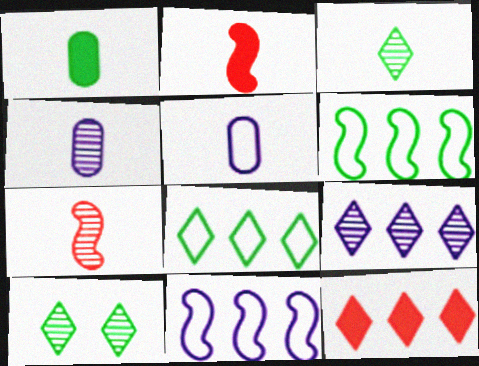[[1, 6, 10], 
[2, 3, 5], 
[3, 4, 7], 
[8, 9, 12]]